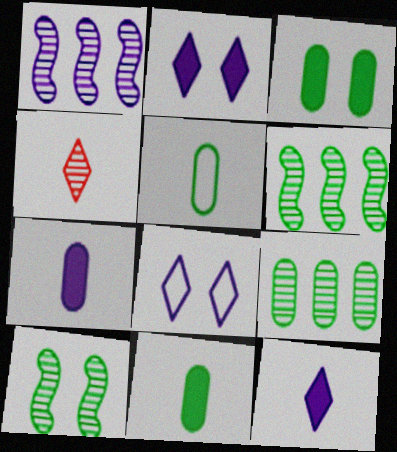[[1, 7, 8], 
[3, 5, 9]]